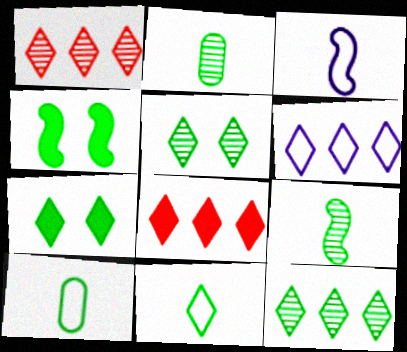[[4, 10, 12], 
[6, 8, 12], 
[7, 11, 12]]